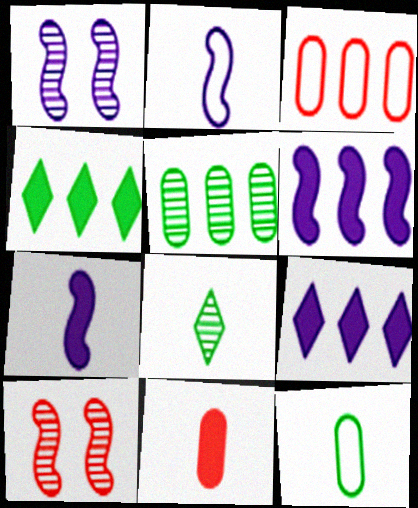[[1, 2, 6], 
[2, 8, 11], 
[9, 10, 12]]